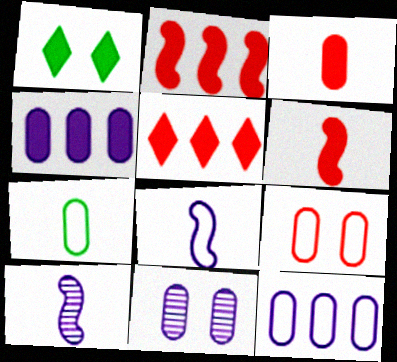[[1, 4, 6], 
[7, 9, 12]]